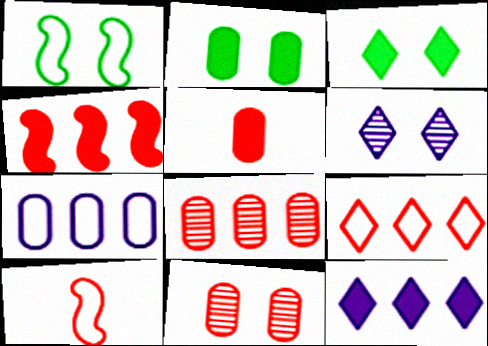[[4, 8, 9]]